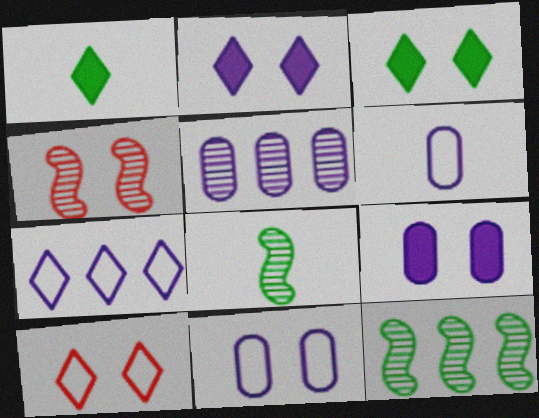[[3, 4, 11], 
[5, 6, 9]]